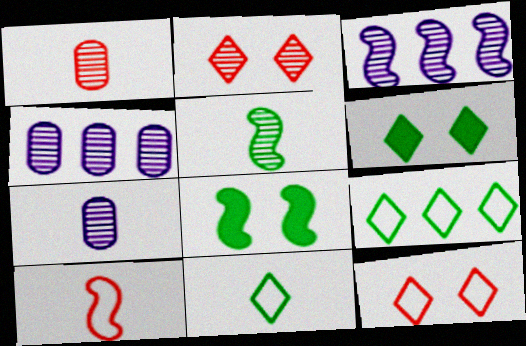[[2, 4, 5], 
[3, 8, 10], 
[4, 6, 10]]